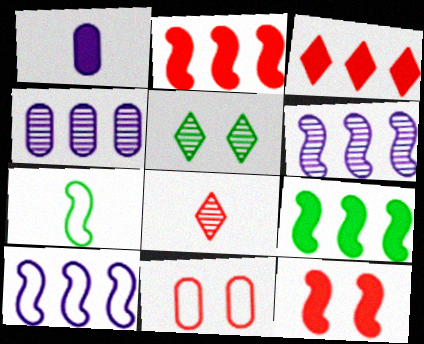[[1, 7, 8], 
[2, 8, 11], 
[6, 7, 12]]